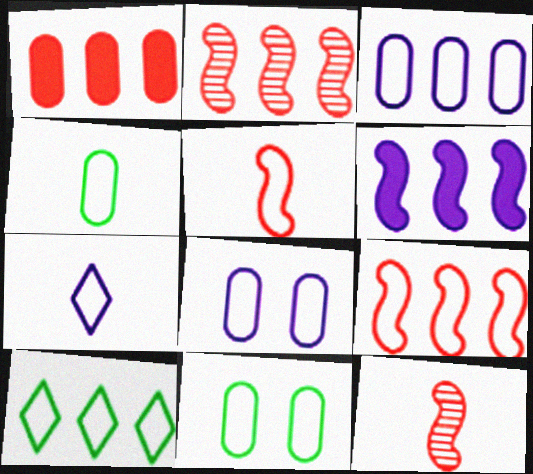[[3, 9, 10], 
[4, 5, 7], 
[5, 8, 10], 
[7, 9, 11]]